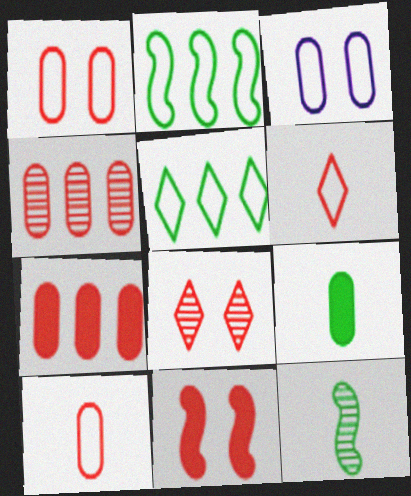[[1, 8, 11], 
[2, 3, 6], 
[3, 4, 9], 
[4, 6, 11]]